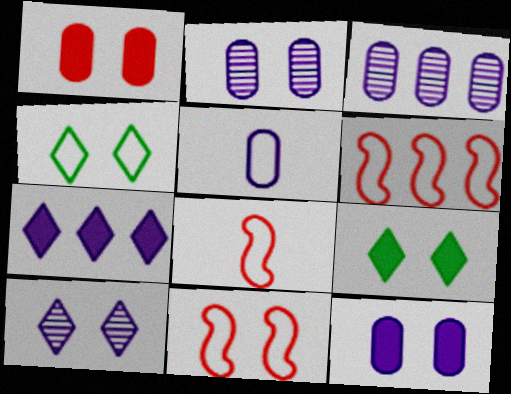[[2, 9, 11], 
[3, 5, 12], 
[3, 8, 9], 
[4, 5, 6], 
[6, 8, 11]]